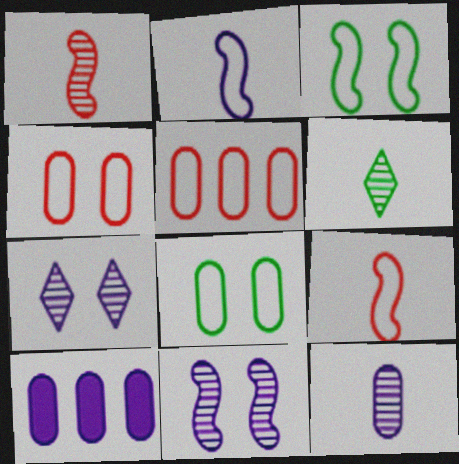[[1, 6, 12], 
[2, 7, 10]]